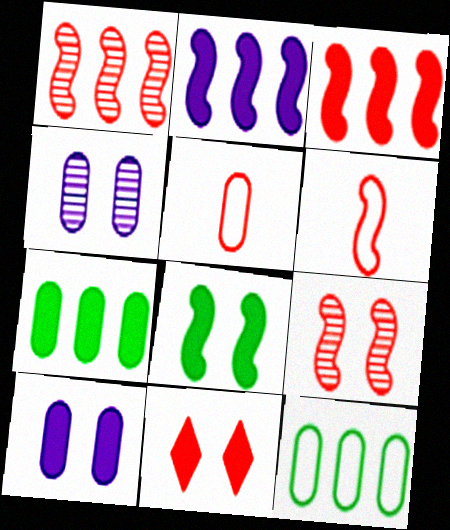[[1, 5, 11], 
[3, 6, 9], 
[4, 5, 7], 
[8, 10, 11]]